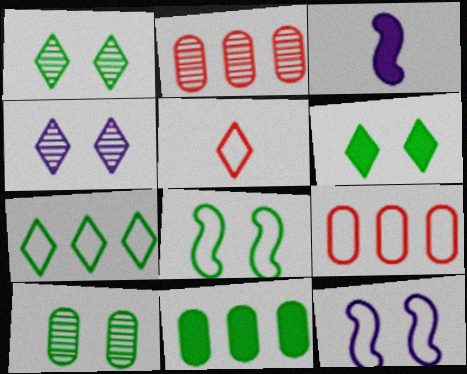[[1, 3, 9], 
[6, 8, 10]]